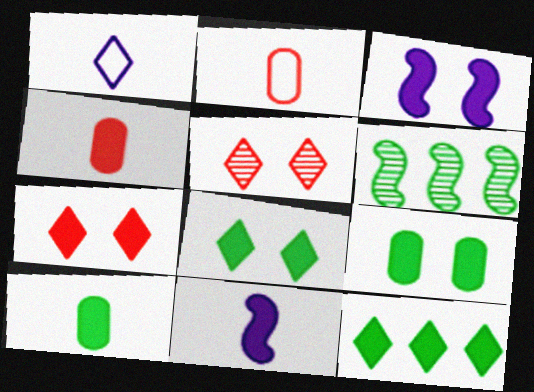[[1, 5, 12], 
[3, 4, 12], 
[3, 7, 9]]